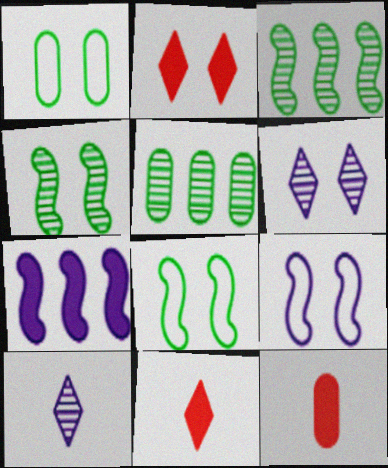[[5, 9, 11]]